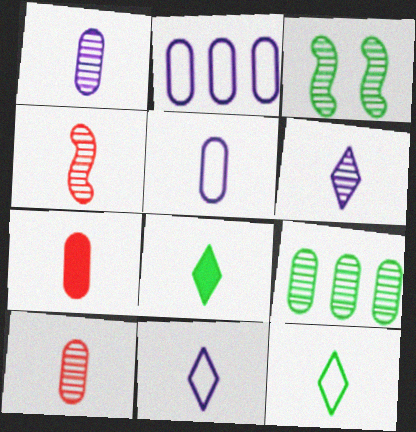[[4, 5, 8]]